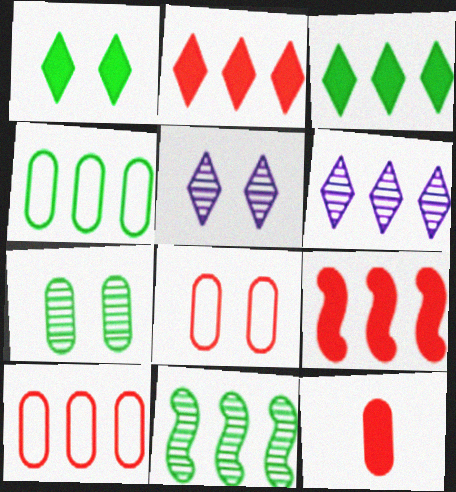[[3, 4, 11], 
[4, 6, 9]]